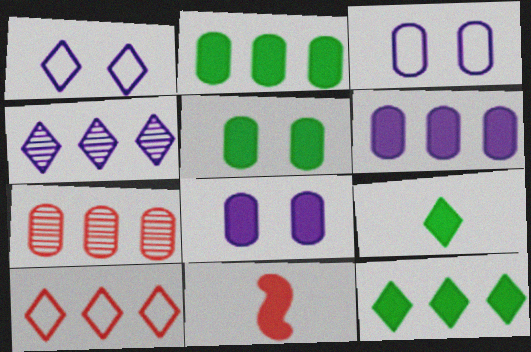[[4, 10, 12], 
[8, 11, 12]]